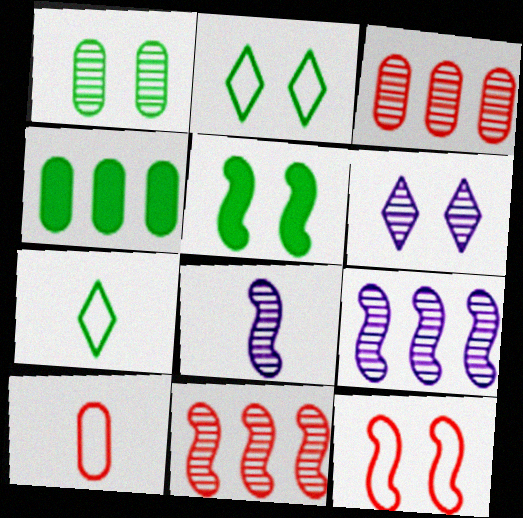[[1, 2, 5]]